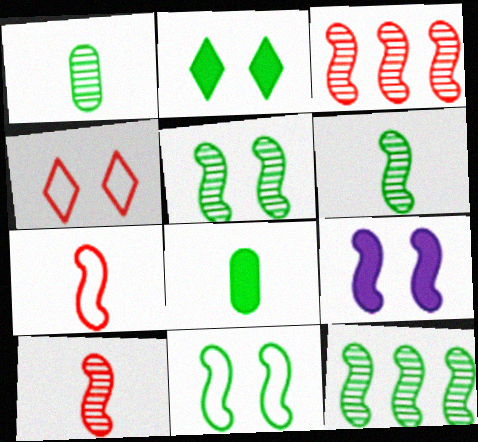[[5, 6, 12], 
[7, 9, 12]]